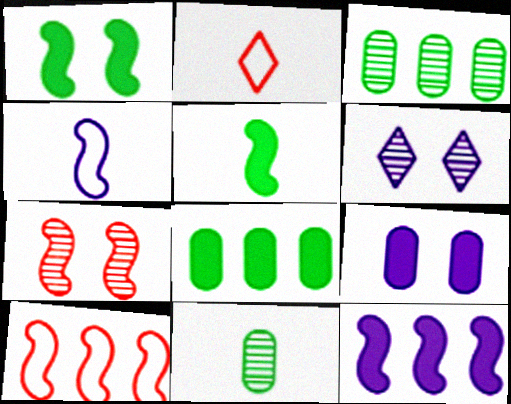[]